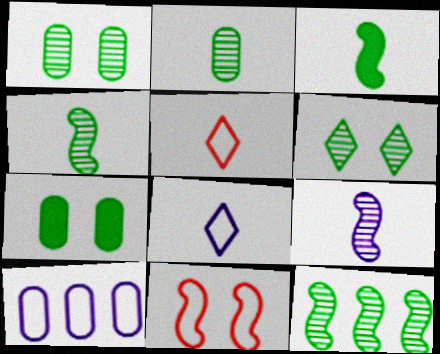[[2, 6, 12]]